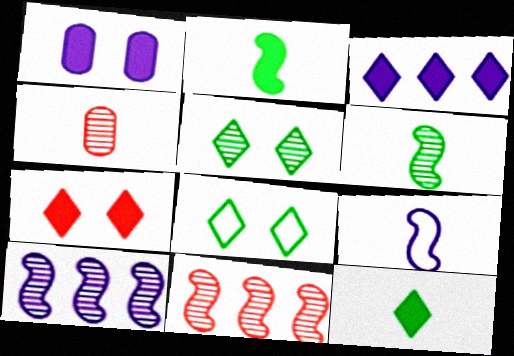[[3, 7, 12], 
[4, 5, 10], 
[4, 9, 12]]